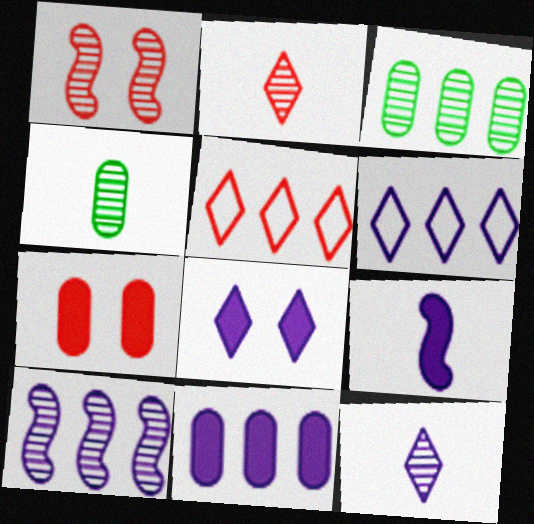[[1, 3, 12], 
[6, 8, 12], 
[6, 10, 11], 
[8, 9, 11]]